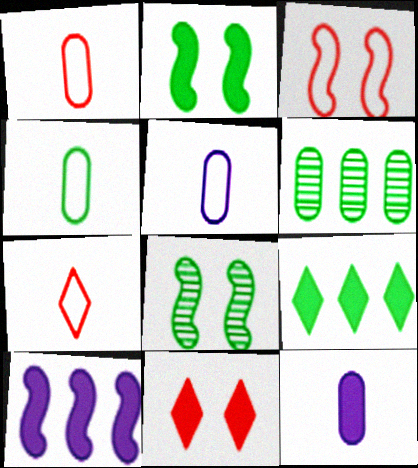[[1, 4, 5], 
[4, 8, 9]]